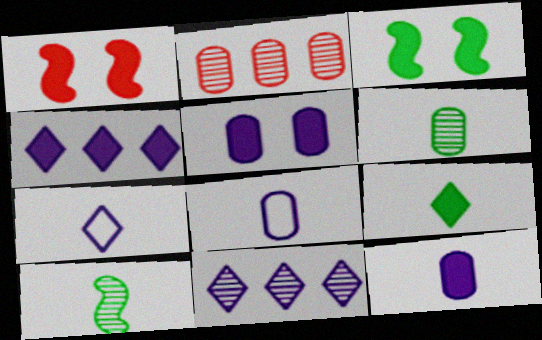[[2, 3, 7]]